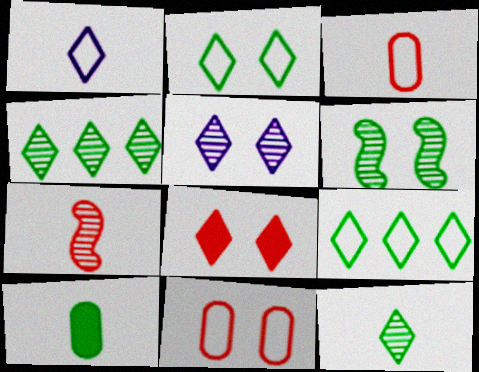[[1, 4, 8], 
[1, 7, 10], 
[2, 5, 8], 
[6, 9, 10]]